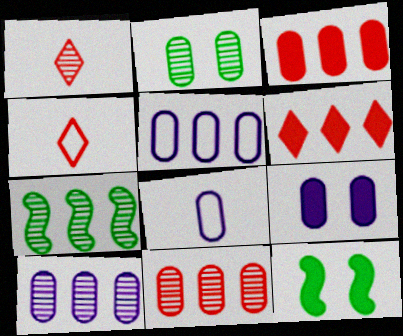[[1, 5, 12], 
[2, 3, 8], 
[4, 7, 9], 
[4, 10, 12], 
[5, 6, 7], 
[8, 9, 10]]